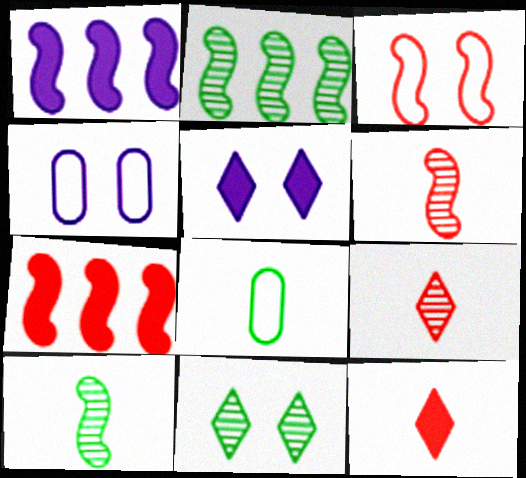[[1, 3, 10], 
[2, 4, 12], 
[3, 6, 7]]